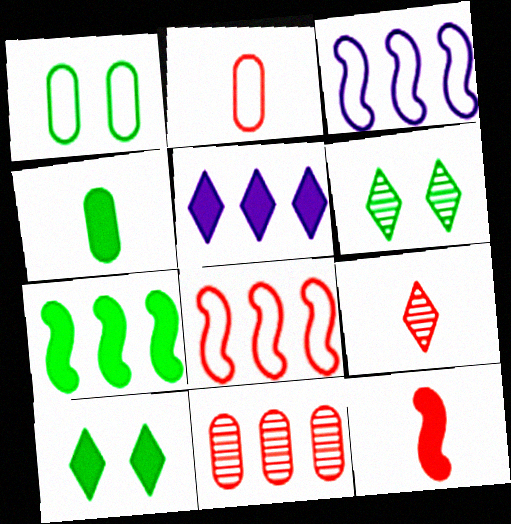[[2, 9, 12], 
[4, 7, 10]]